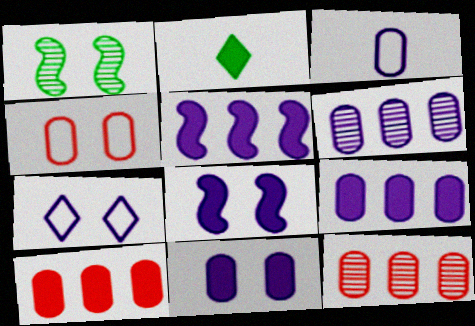[[2, 8, 10], 
[3, 6, 11]]